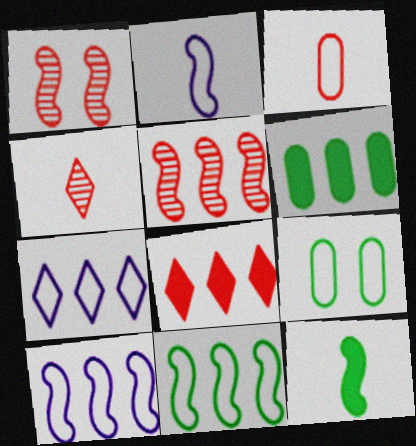[[1, 3, 8], 
[1, 10, 12], 
[5, 6, 7]]